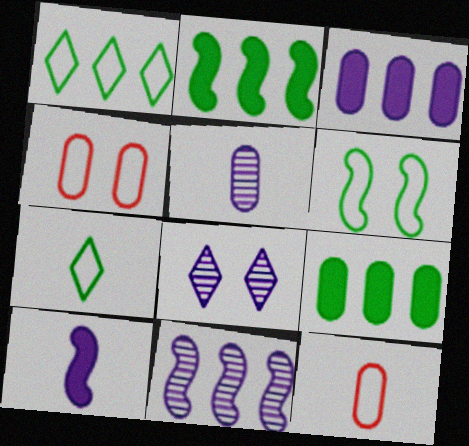[[2, 8, 12], 
[4, 5, 9], 
[5, 8, 11]]